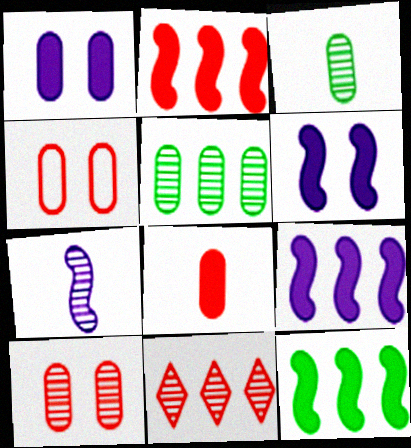[[2, 9, 12]]